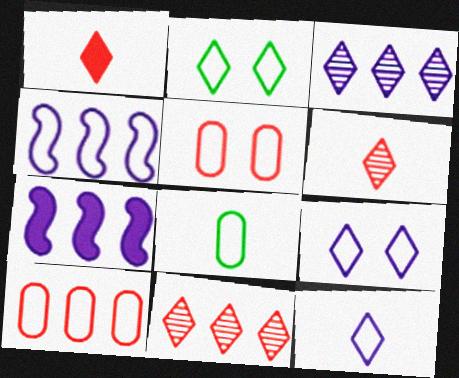[[1, 2, 3]]